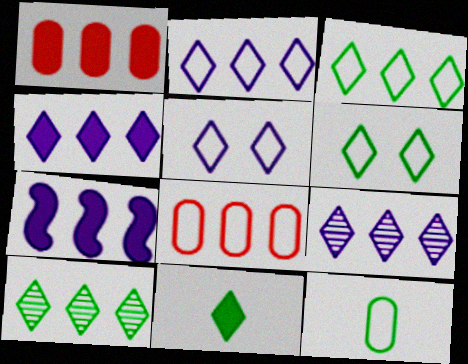[[2, 4, 9], 
[6, 10, 11], 
[7, 8, 10]]